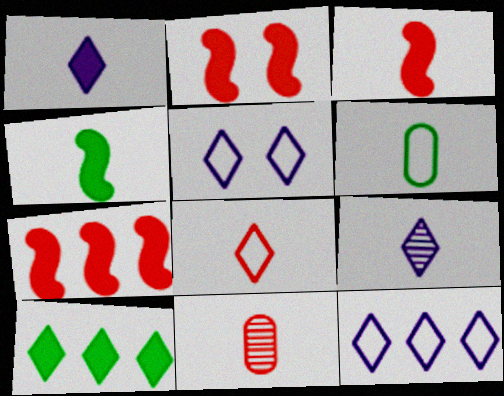[[2, 3, 7], 
[3, 6, 9], 
[3, 8, 11]]